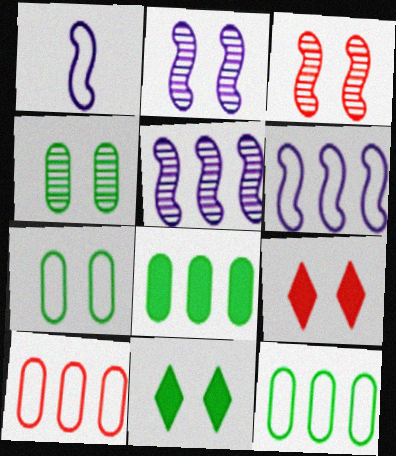[[2, 7, 9]]